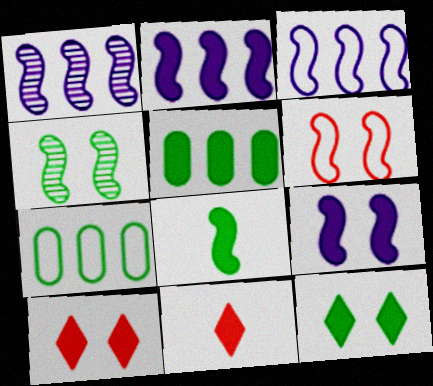[[1, 2, 3], 
[1, 6, 8], 
[4, 6, 9], 
[5, 8, 12], 
[5, 9, 11]]